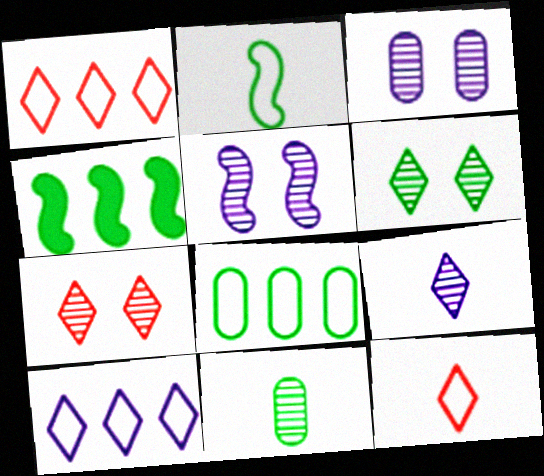[[3, 4, 12]]